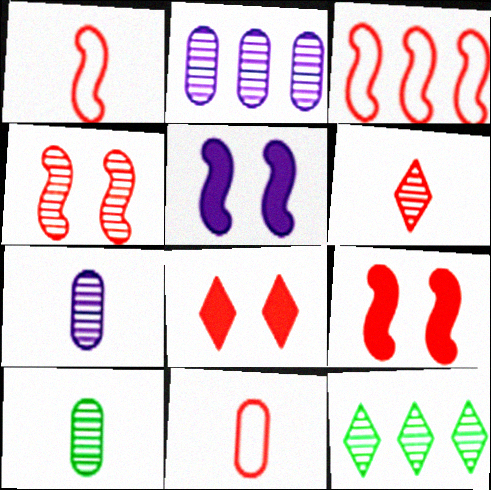[[4, 7, 12], 
[5, 11, 12]]